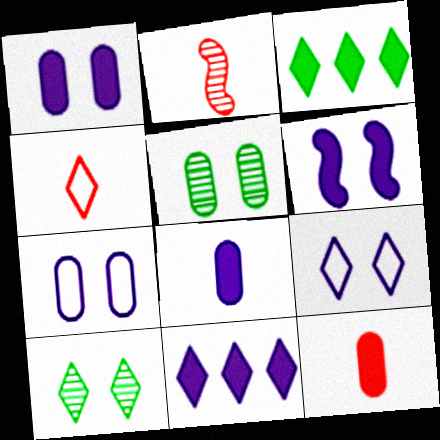[[2, 3, 7], 
[2, 4, 12], 
[3, 6, 12], 
[4, 10, 11], 
[6, 8, 11]]